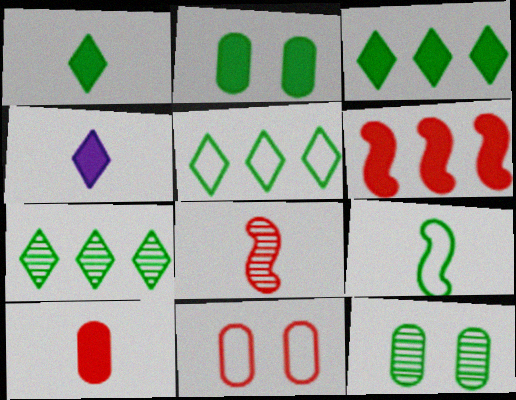[[2, 4, 6], 
[2, 7, 9], 
[3, 5, 7], 
[3, 9, 12]]